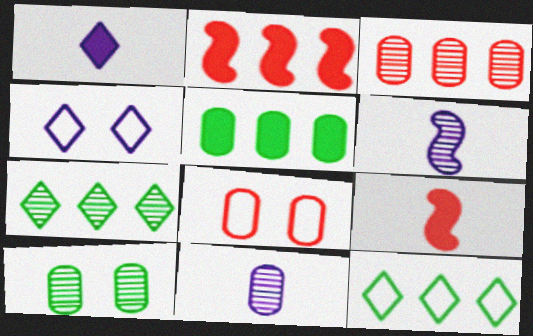[[3, 10, 11], 
[5, 8, 11]]